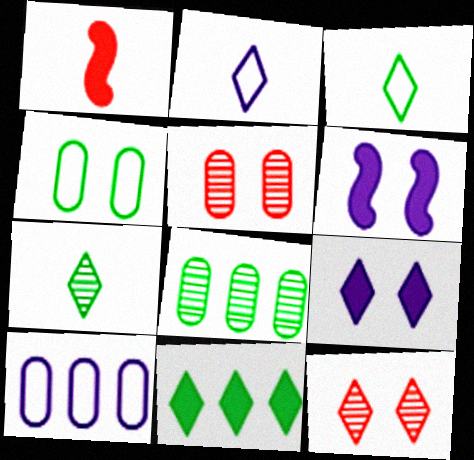[[2, 11, 12], 
[4, 6, 12]]